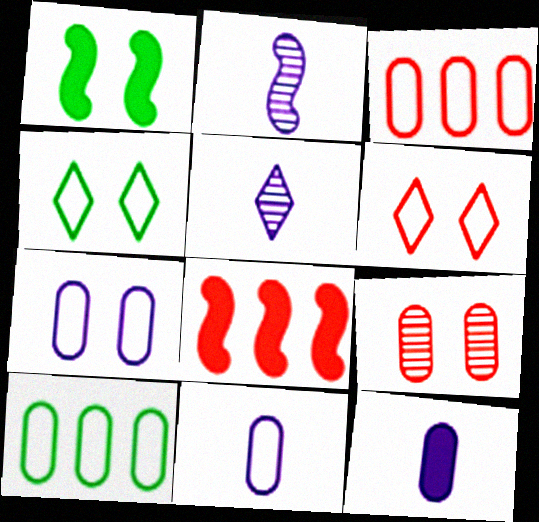[[1, 3, 5], 
[9, 10, 12]]